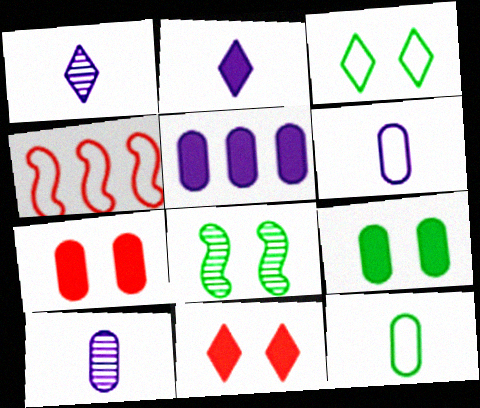[[1, 4, 9], 
[3, 4, 6], 
[3, 8, 9]]